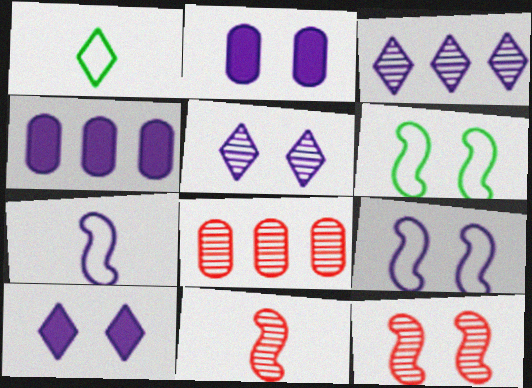[[1, 4, 12], 
[2, 3, 7], 
[2, 5, 9], 
[4, 5, 7]]